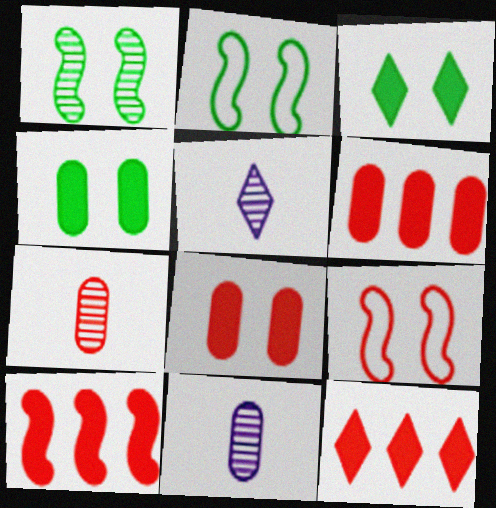[[2, 5, 6], 
[2, 11, 12], 
[6, 10, 12], 
[7, 9, 12]]